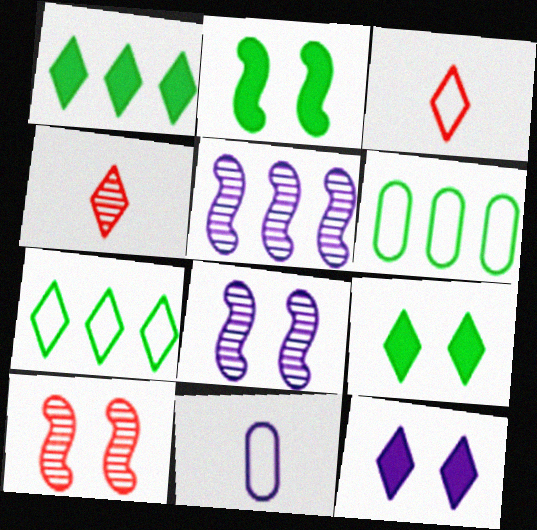[[1, 10, 11], 
[4, 7, 12], 
[5, 11, 12]]